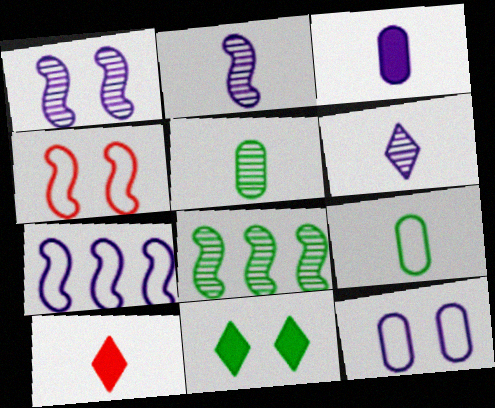[[2, 9, 10], 
[8, 9, 11], 
[8, 10, 12]]